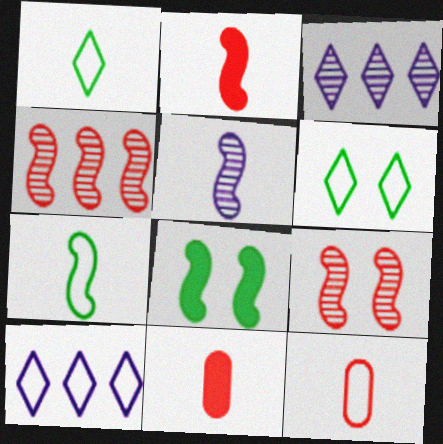[[1, 5, 11], 
[2, 5, 7], 
[3, 8, 12]]